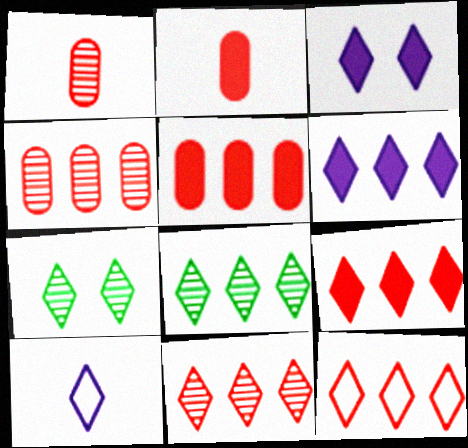[[6, 8, 12], 
[7, 9, 10], 
[9, 11, 12]]